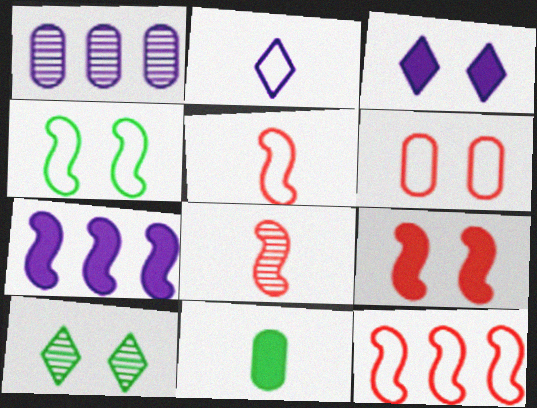[[1, 6, 11], 
[1, 8, 10], 
[2, 8, 11], 
[4, 7, 8], 
[8, 9, 12]]